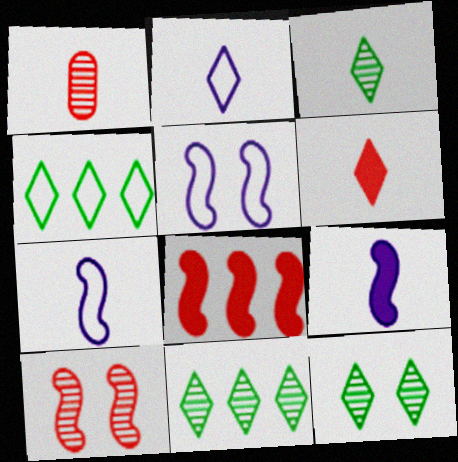[[2, 3, 6], 
[3, 11, 12]]